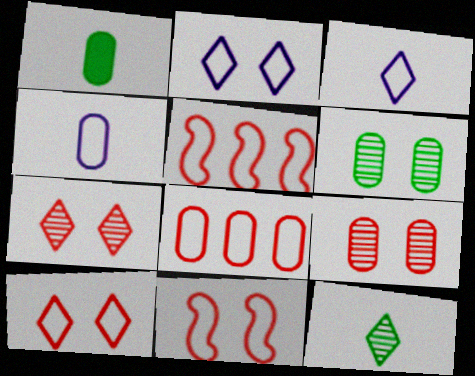[]